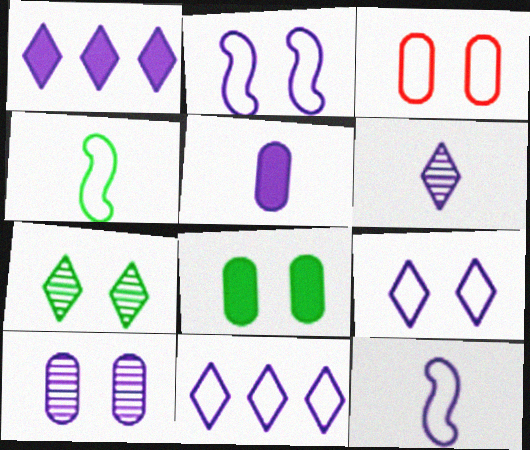[[1, 6, 9], 
[1, 10, 12], 
[3, 4, 11], 
[3, 8, 10], 
[5, 6, 12]]